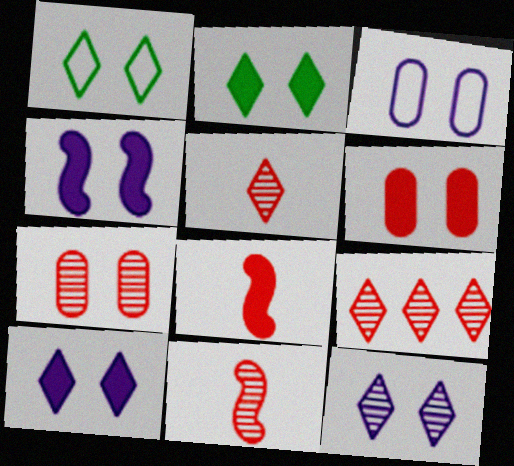[[1, 4, 7], 
[2, 4, 6], 
[3, 4, 12], 
[7, 9, 11]]